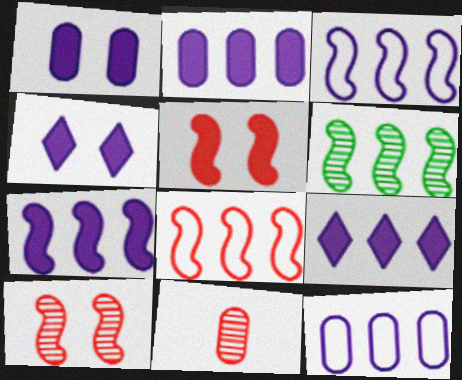[[2, 7, 9], 
[6, 7, 8]]